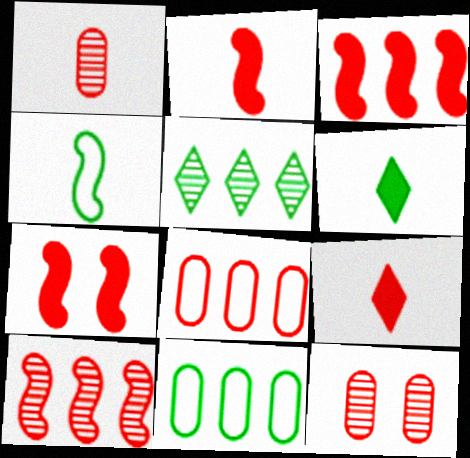[[2, 3, 7]]